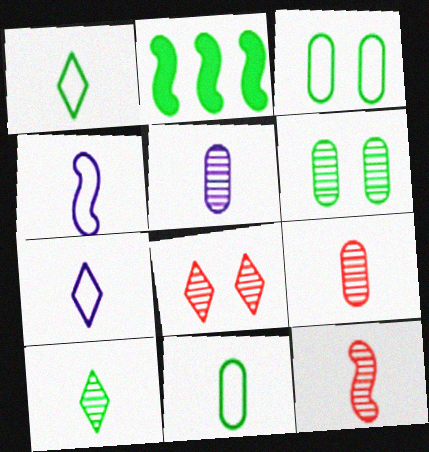[[1, 2, 6], 
[2, 3, 10], 
[5, 10, 12]]